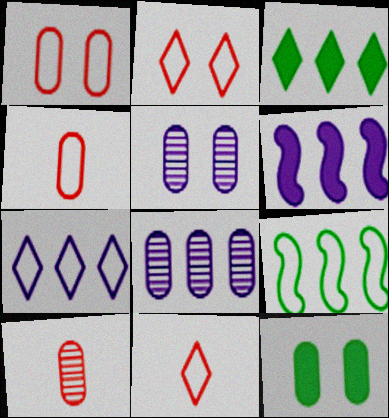[[1, 5, 12], 
[4, 8, 12], 
[6, 7, 8]]